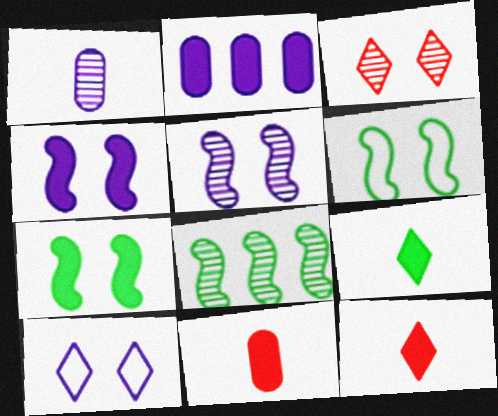[[1, 3, 8], 
[2, 7, 12], 
[8, 10, 11]]